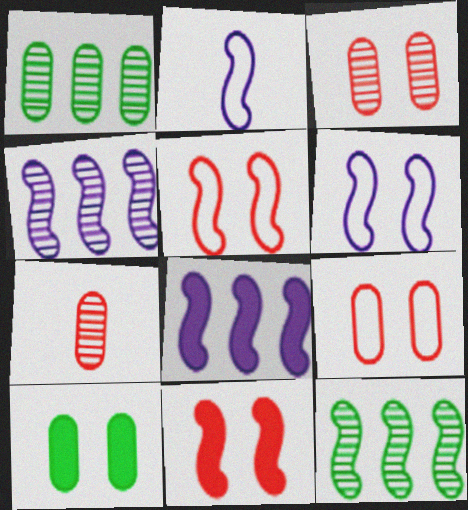[[2, 11, 12]]